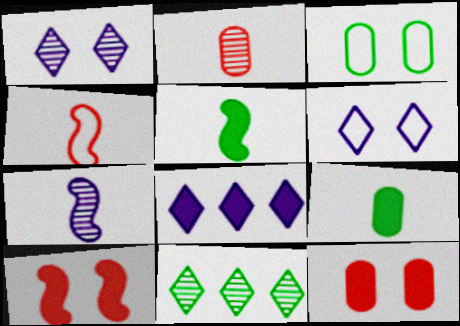[[1, 3, 10], 
[3, 5, 11], 
[4, 5, 7], 
[5, 8, 12], 
[8, 9, 10]]